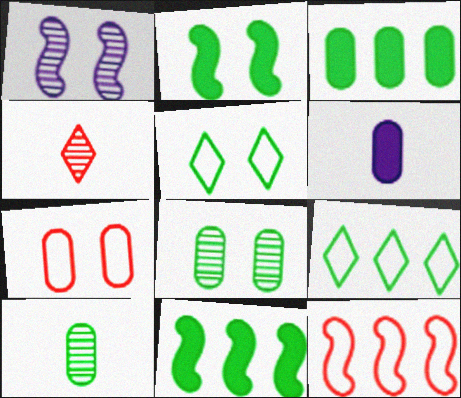[[2, 5, 8], 
[2, 9, 10], 
[5, 10, 11]]